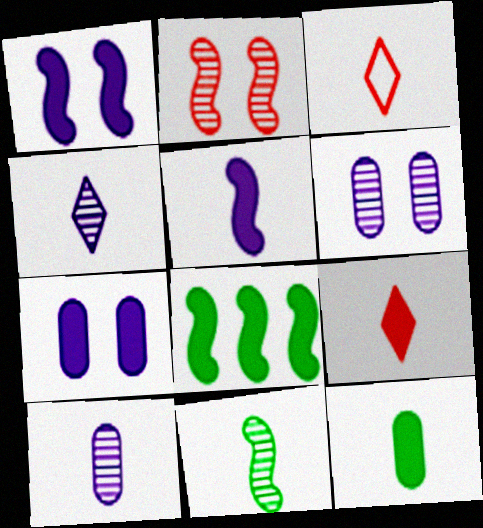[[3, 6, 8], 
[5, 9, 12], 
[7, 8, 9]]